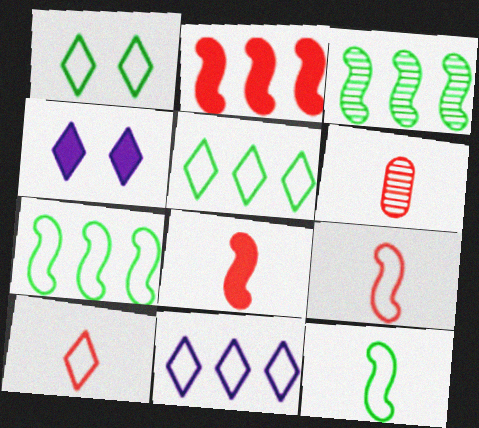[[1, 10, 11], 
[4, 6, 7], 
[6, 8, 10]]